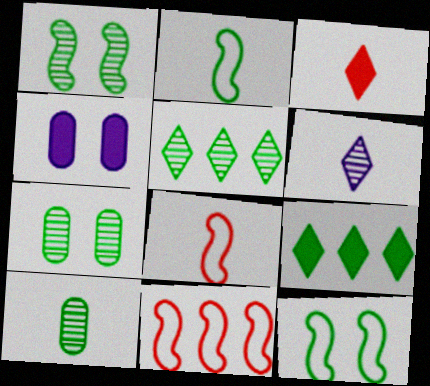[[1, 5, 10], 
[2, 7, 9], 
[4, 5, 8], 
[9, 10, 12]]